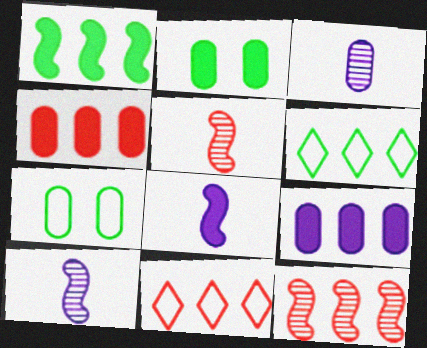[[2, 10, 11], 
[3, 4, 7], 
[4, 11, 12], 
[6, 9, 12]]